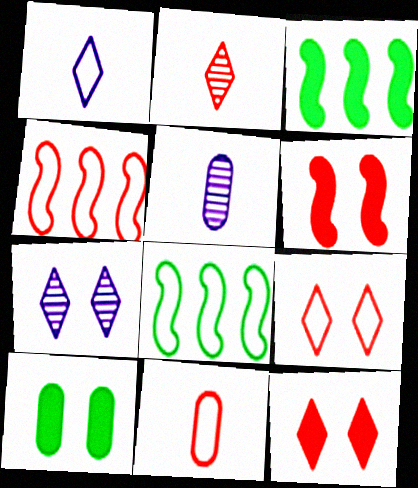[[3, 5, 9], 
[3, 7, 11], 
[4, 9, 11], 
[5, 8, 12]]